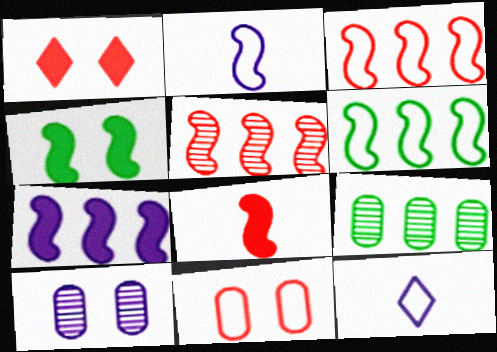[[1, 2, 9], 
[2, 4, 5], 
[4, 7, 8], 
[5, 6, 7], 
[6, 11, 12], 
[7, 10, 12]]